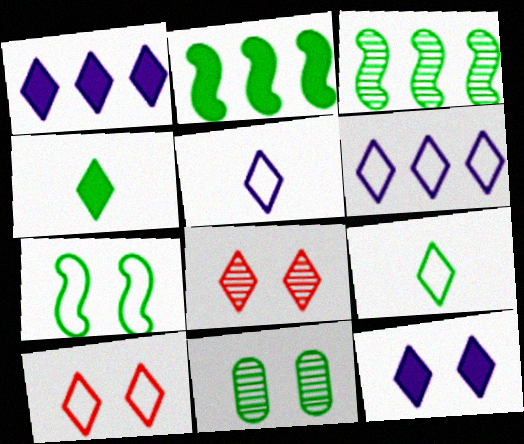[[1, 8, 9], 
[2, 9, 11], 
[4, 6, 8], 
[6, 9, 10]]